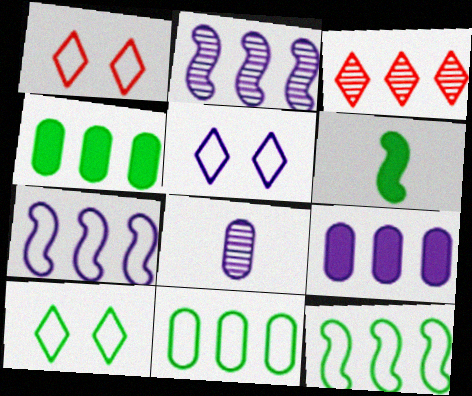[[1, 5, 10], 
[3, 4, 7], 
[3, 9, 12]]